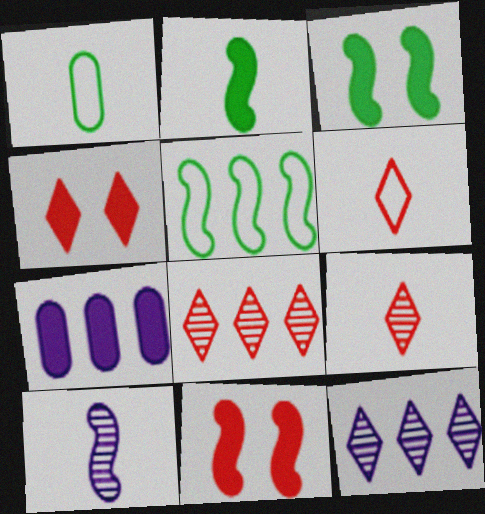[[1, 11, 12], 
[2, 4, 7], 
[4, 6, 8], 
[5, 7, 8], 
[5, 10, 11]]